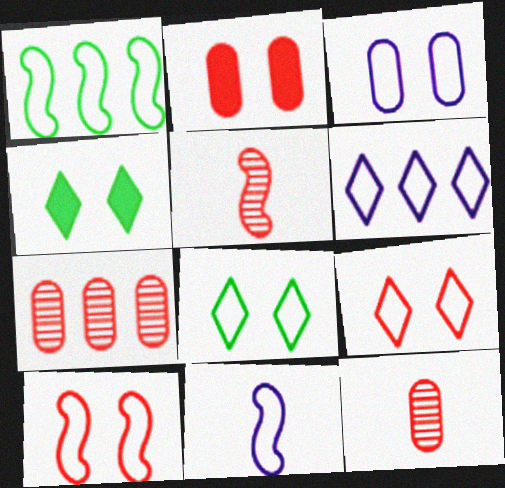[[1, 10, 11], 
[3, 6, 11], 
[3, 8, 10], 
[4, 7, 11]]